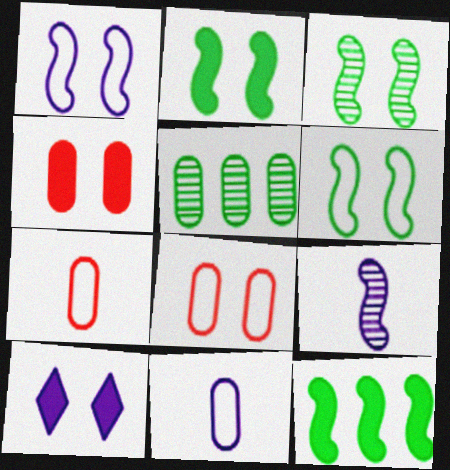[[2, 3, 6], 
[2, 4, 10], 
[3, 8, 10], 
[4, 5, 11]]